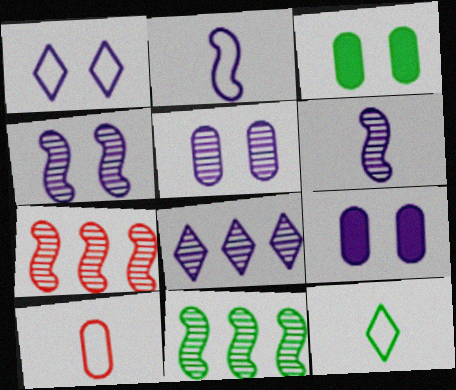[[1, 4, 9], 
[2, 8, 9], 
[2, 10, 12], 
[3, 11, 12], 
[5, 6, 8], 
[7, 9, 12]]